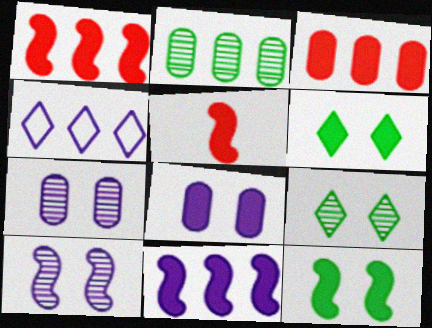[[1, 2, 4], 
[5, 11, 12]]